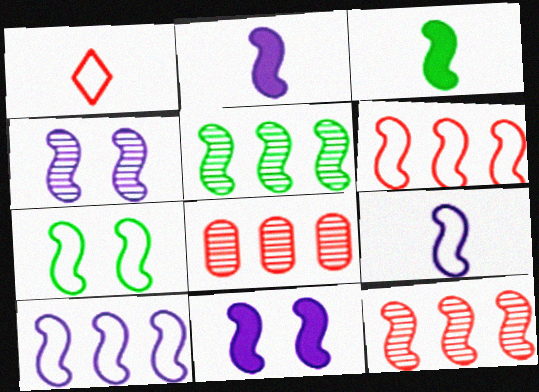[[2, 4, 10], 
[2, 7, 12], 
[3, 4, 6], 
[3, 5, 7], 
[6, 7, 9]]